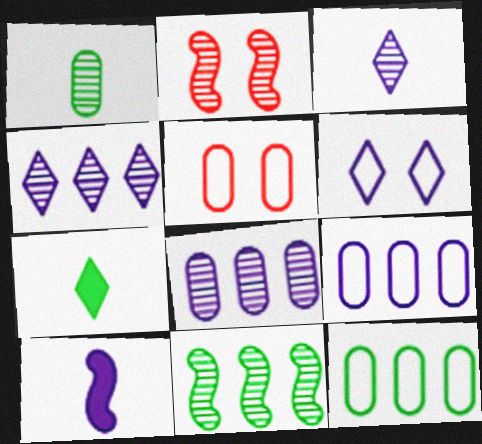[[1, 2, 4], 
[2, 7, 9], 
[6, 8, 10]]